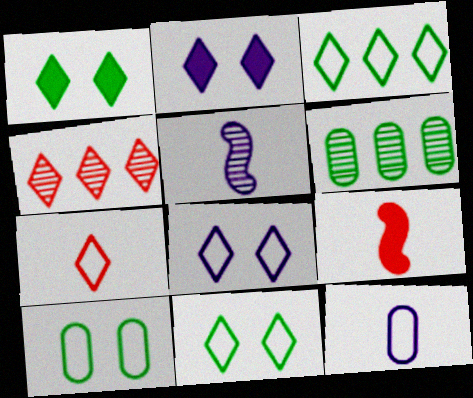[[3, 7, 8], 
[6, 8, 9]]